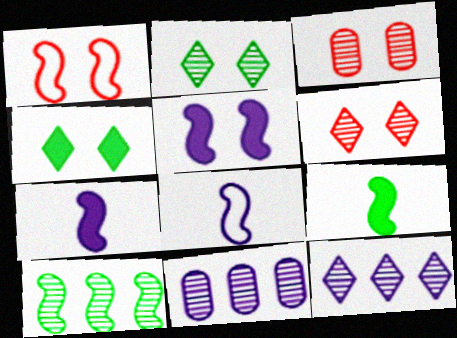[[1, 7, 10]]